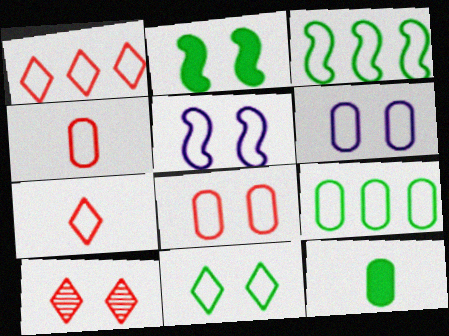[[2, 6, 10], 
[3, 6, 7], 
[4, 6, 9], 
[5, 7, 9], 
[5, 8, 11]]